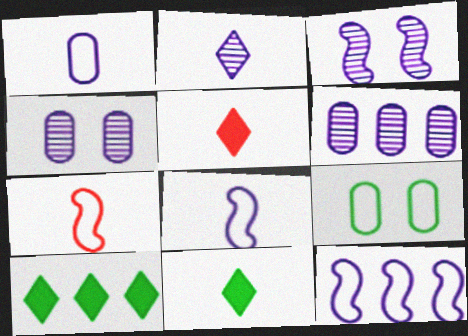[[2, 3, 6], 
[4, 7, 10]]